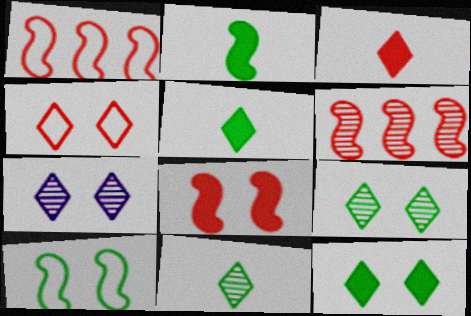[[4, 7, 12]]